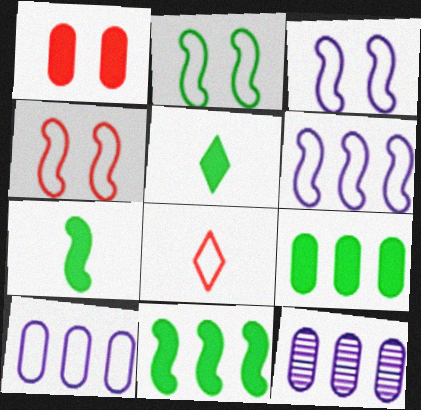[[2, 3, 4], 
[2, 8, 10], 
[4, 5, 12]]